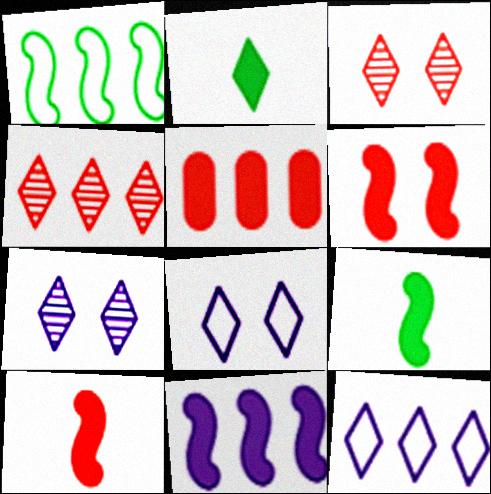[[2, 3, 12], 
[2, 4, 8], 
[6, 9, 11]]